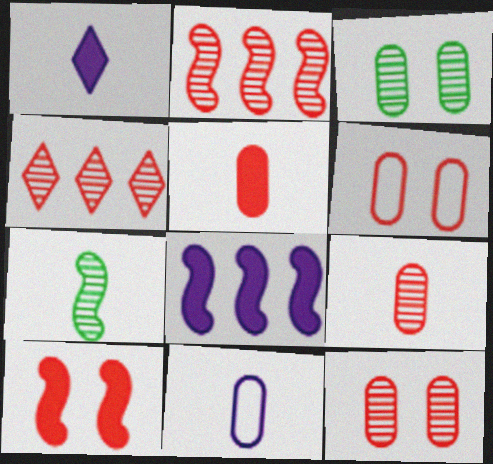[]